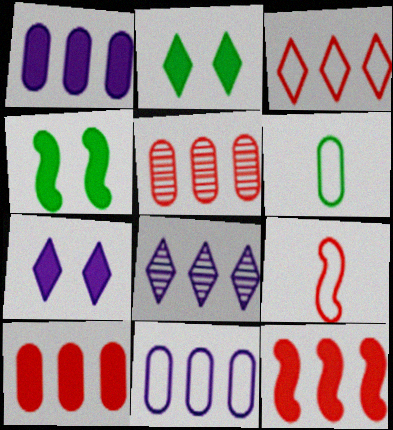[[3, 5, 12]]